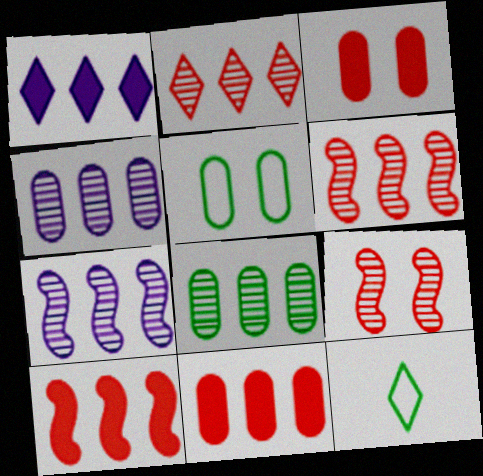[[2, 7, 8], 
[3, 7, 12]]